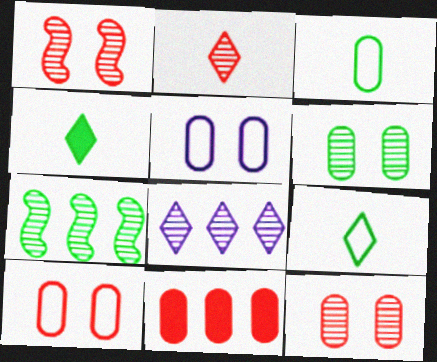[]